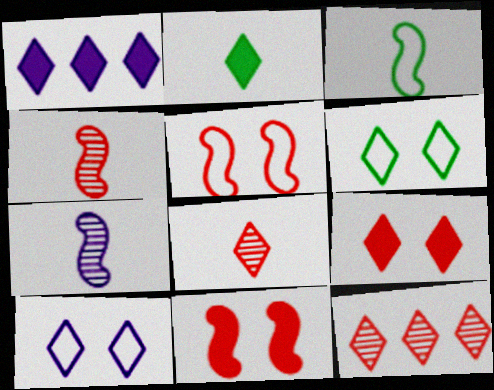[[1, 2, 9], 
[1, 6, 8], 
[2, 10, 12]]